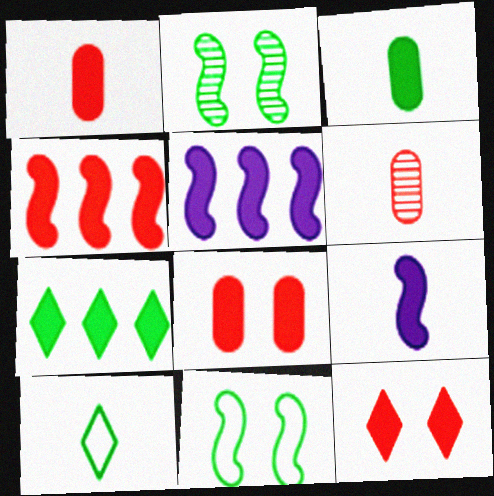[[1, 4, 12], 
[3, 5, 12], 
[6, 9, 10], 
[7, 8, 9]]